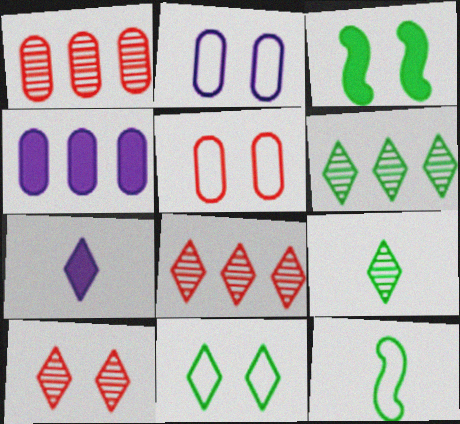[[2, 3, 10], 
[4, 10, 12], 
[7, 8, 11]]